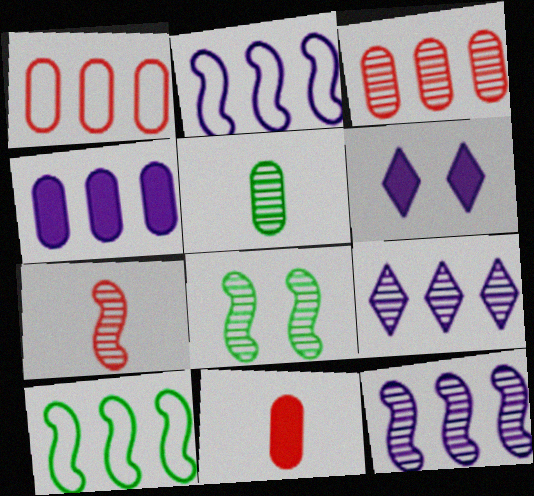[[2, 4, 9], 
[7, 8, 12]]